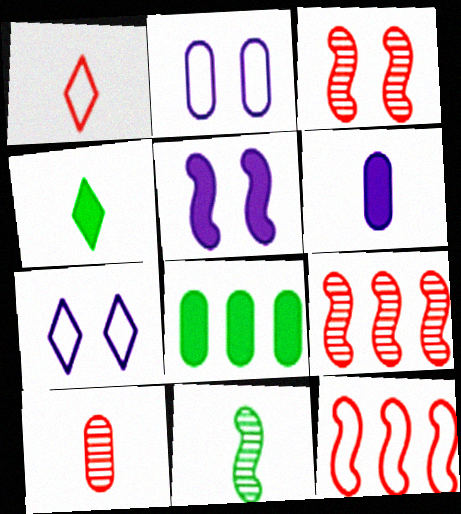[[1, 6, 11], 
[2, 4, 9], 
[2, 8, 10], 
[5, 11, 12]]